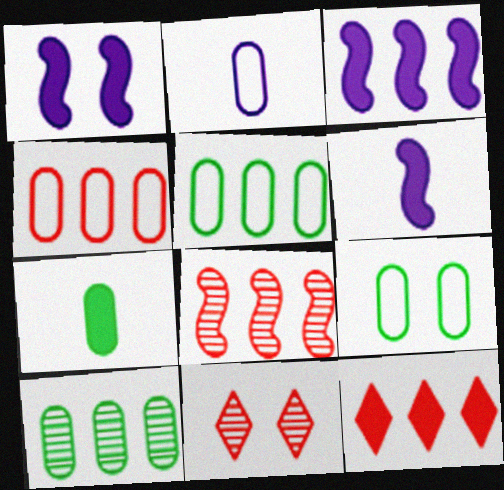[[1, 3, 6], 
[1, 7, 12], 
[1, 9, 11], 
[2, 4, 9], 
[4, 8, 12], 
[5, 6, 11], 
[7, 9, 10]]